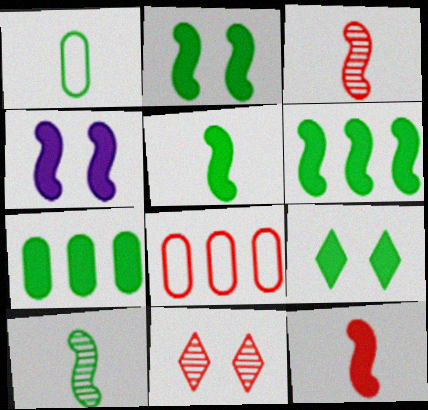[[2, 5, 6], 
[4, 6, 12], 
[5, 7, 9], 
[8, 11, 12]]